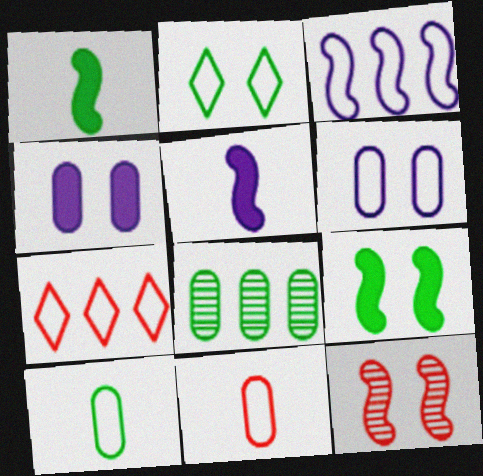[[1, 2, 8], 
[1, 3, 12], 
[2, 3, 11], 
[2, 4, 12], 
[4, 8, 11]]